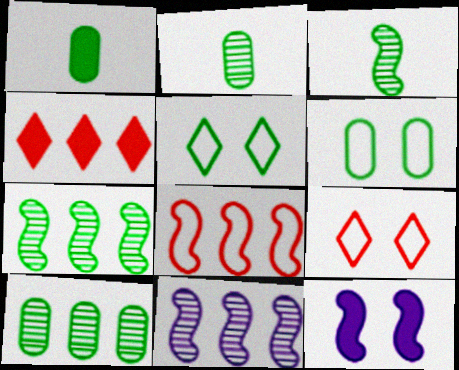[[1, 4, 12], 
[1, 5, 7], 
[1, 6, 10], 
[1, 9, 11], 
[3, 8, 12]]